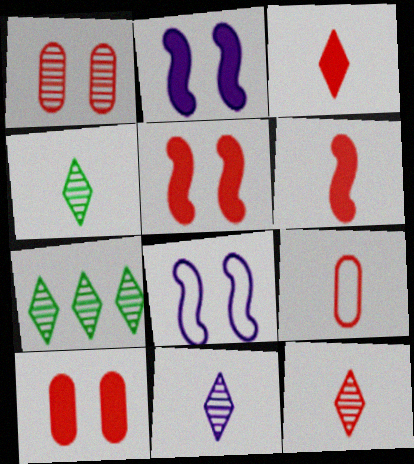[[2, 7, 9], 
[4, 11, 12], 
[6, 9, 12]]